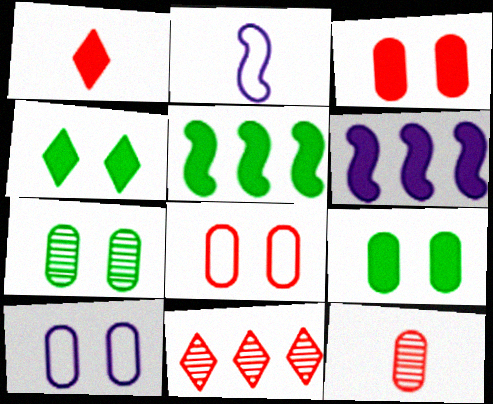[[1, 6, 9], 
[2, 9, 11], 
[3, 7, 10]]